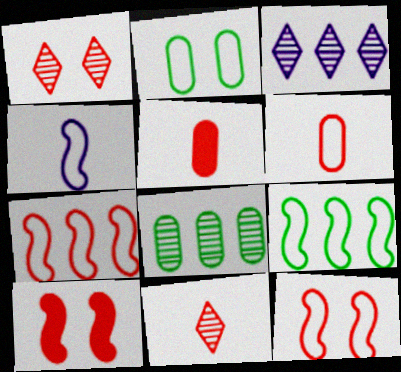[[1, 5, 7], 
[4, 9, 12]]